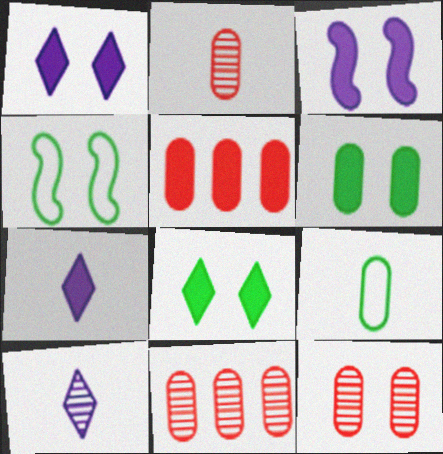[[1, 4, 12], 
[2, 11, 12], 
[4, 5, 10], 
[4, 7, 11]]